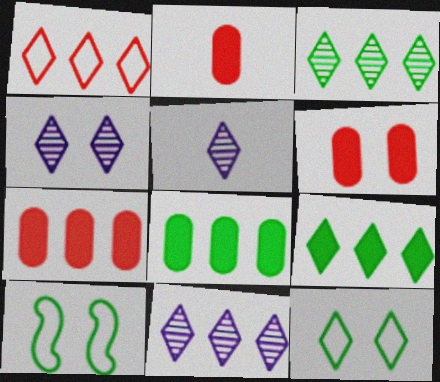[[1, 9, 11], 
[2, 6, 7], 
[2, 10, 11], 
[4, 5, 11], 
[4, 6, 10], 
[5, 7, 10]]